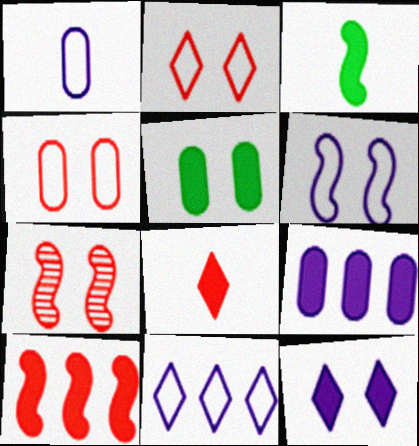[[1, 6, 11]]